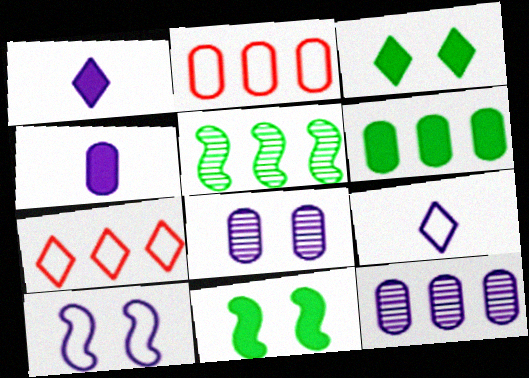[[1, 10, 12], 
[2, 6, 12]]